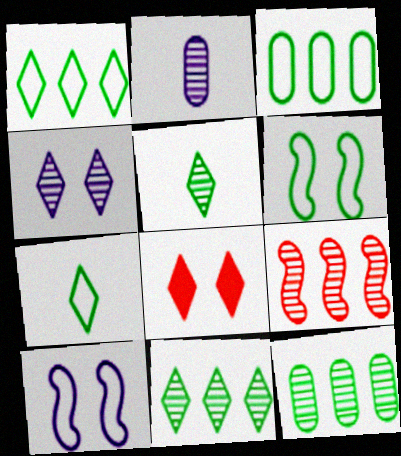[[3, 6, 7]]